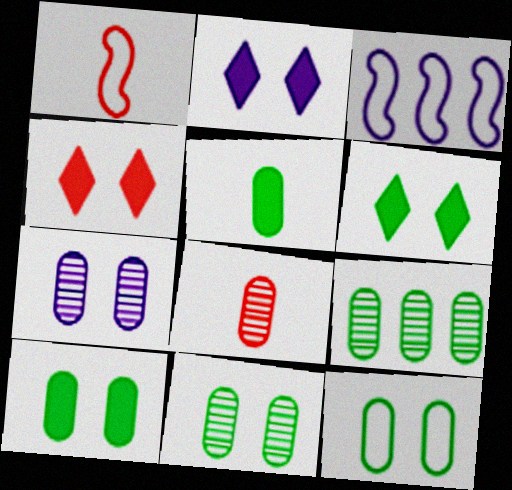[[1, 2, 9], 
[2, 4, 6], 
[3, 6, 8], 
[5, 9, 12], 
[7, 8, 9], 
[10, 11, 12]]